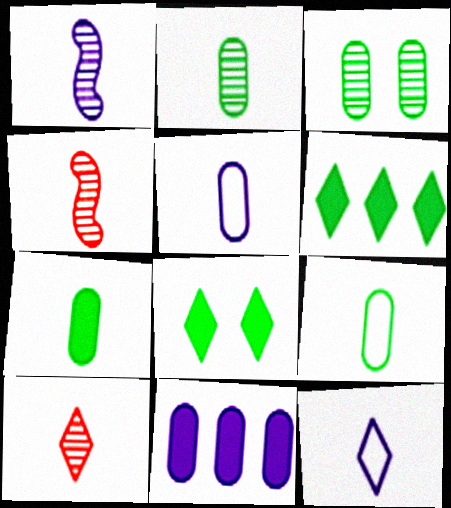[[1, 2, 10], 
[2, 7, 9], 
[4, 7, 12]]